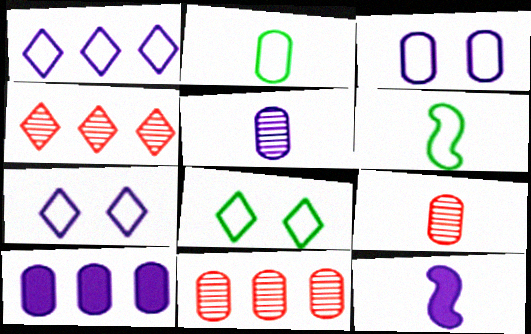[[3, 5, 10], 
[8, 11, 12]]